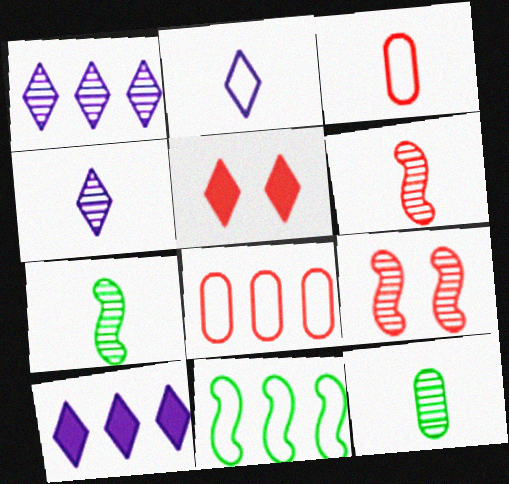[[1, 9, 12], 
[4, 6, 12], 
[5, 6, 8]]